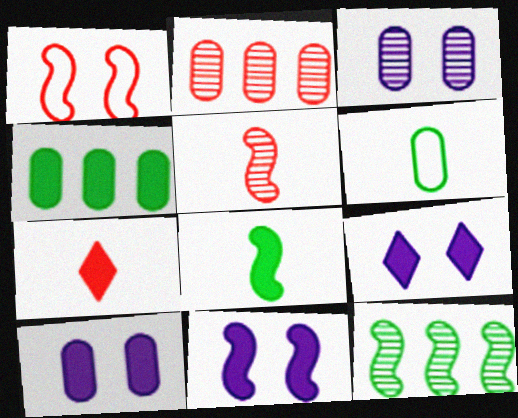[[1, 2, 7], 
[2, 6, 10], 
[4, 7, 11], 
[9, 10, 11]]